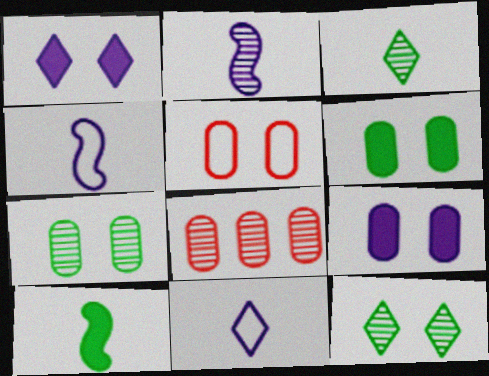[[2, 8, 12], 
[5, 7, 9]]